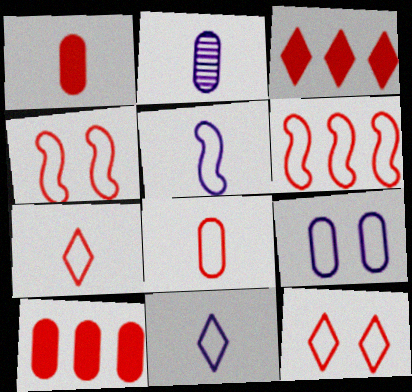[[6, 8, 12]]